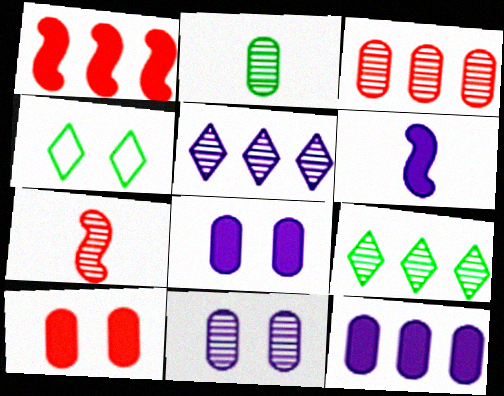[[2, 3, 11], 
[3, 4, 6], 
[4, 7, 12], 
[7, 9, 11]]